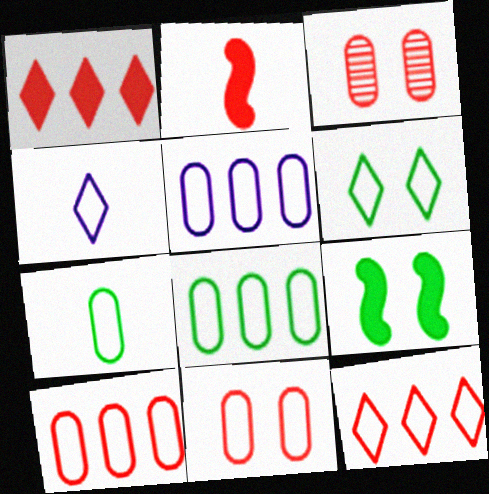[[2, 3, 12], 
[4, 6, 12], 
[5, 7, 11], 
[5, 8, 10]]